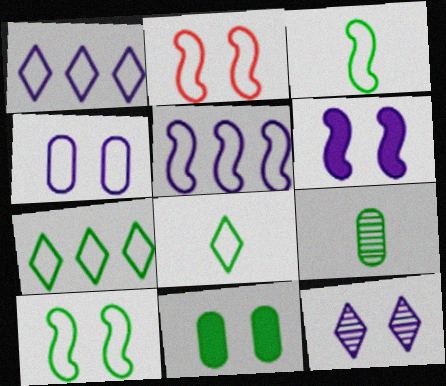[[2, 3, 5], 
[2, 11, 12], 
[4, 6, 12]]